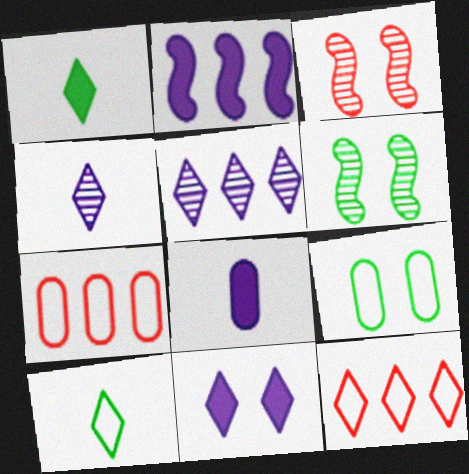[[2, 8, 11], 
[3, 9, 11], 
[6, 8, 12]]